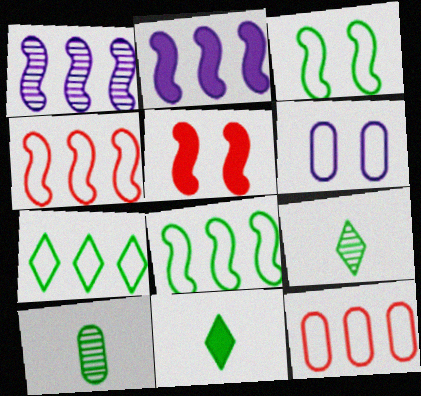[]